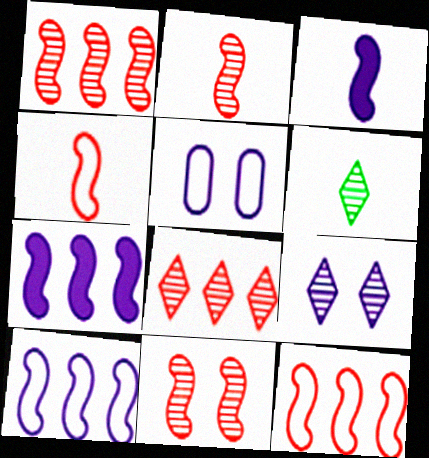[[1, 2, 11], 
[6, 8, 9]]